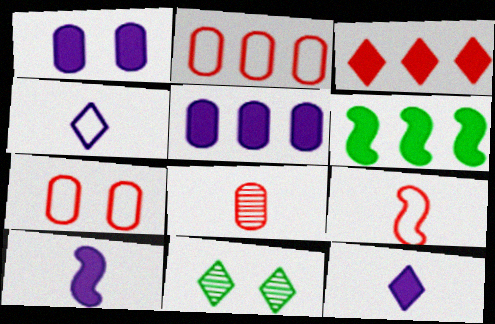[[2, 10, 11], 
[3, 4, 11], 
[3, 5, 6], 
[5, 9, 11]]